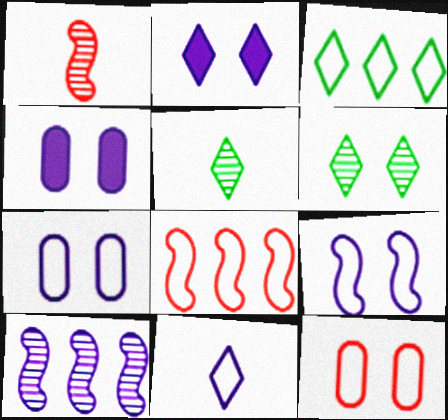[[1, 3, 4], 
[4, 5, 8], 
[4, 10, 11]]